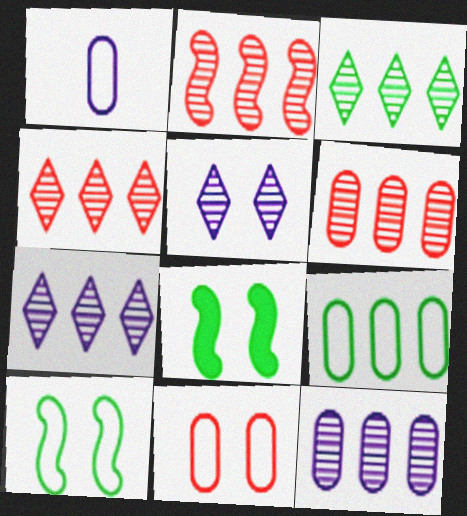[[1, 4, 8], 
[1, 9, 11], 
[2, 3, 12], 
[2, 4, 6], 
[3, 4, 7], 
[5, 8, 11]]